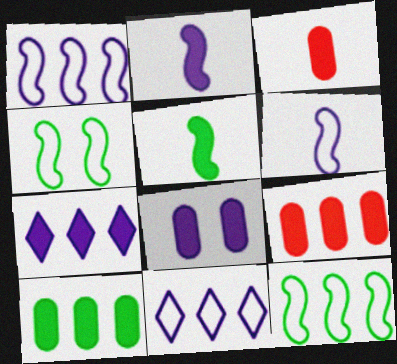[[2, 7, 8], 
[3, 8, 10]]